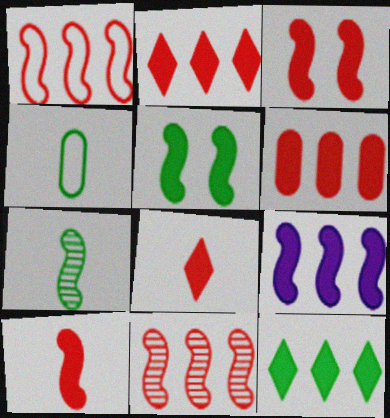[[3, 6, 8], 
[5, 9, 10], 
[6, 9, 12]]